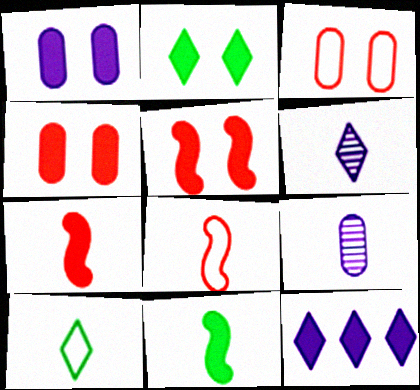[[1, 2, 5], 
[4, 11, 12], 
[7, 9, 10]]